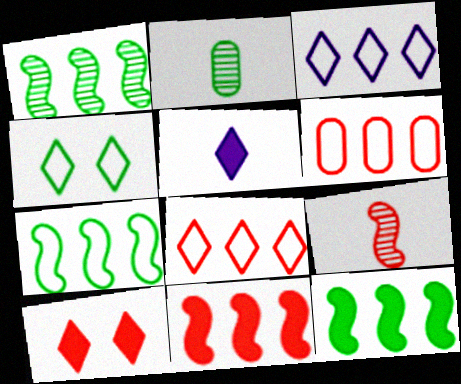[[1, 7, 12], 
[2, 4, 12], 
[3, 6, 7], 
[6, 9, 10]]